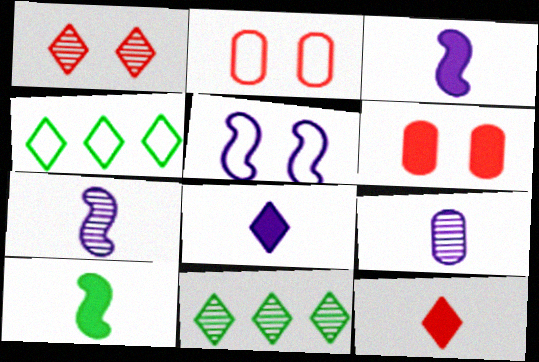[[1, 4, 8], 
[2, 3, 11], 
[4, 6, 7]]